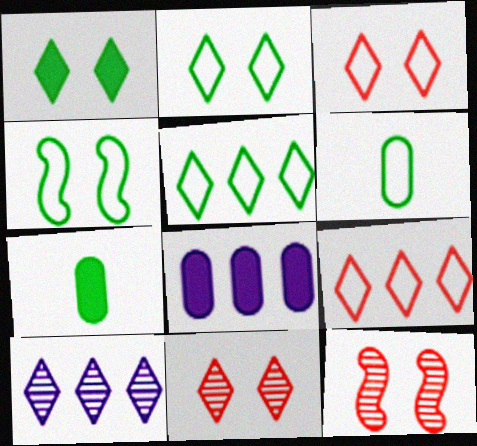[[4, 5, 6]]